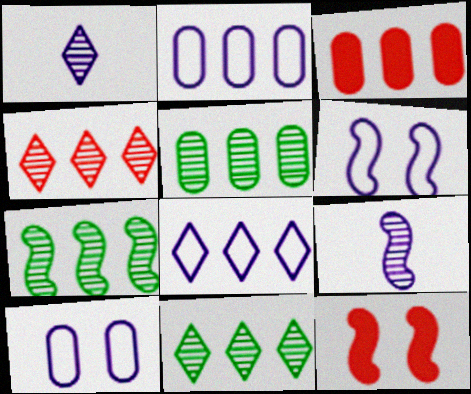[[2, 3, 5], 
[3, 7, 8], 
[5, 7, 11]]